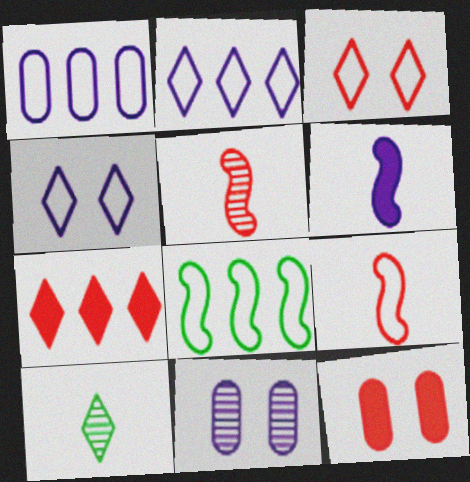[[2, 6, 11], 
[4, 7, 10]]